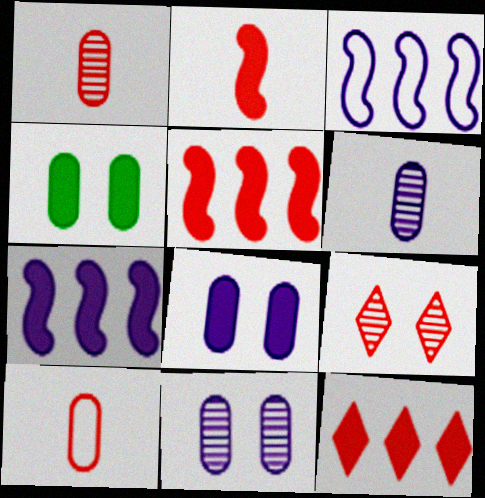[[5, 9, 10]]